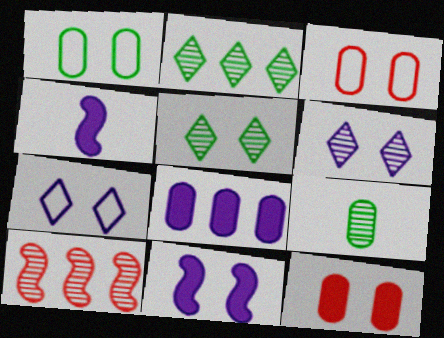[[2, 3, 4], 
[3, 5, 11], 
[3, 8, 9], 
[6, 9, 10]]